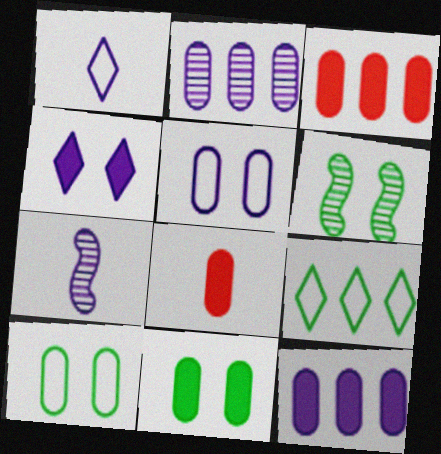[[1, 3, 6], 
[2, 8, 10], 
[8, 11, 12]]